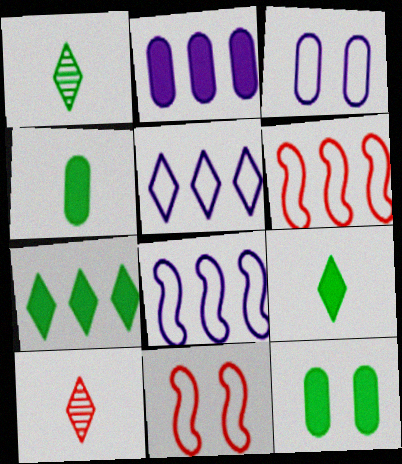[[1, 2, 11], 
[8, 10, 12]]